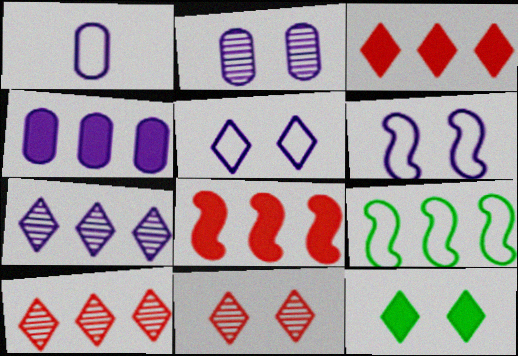[[1, 2, 4], 
[4, 9, 10], 
[5, 11, 12]]